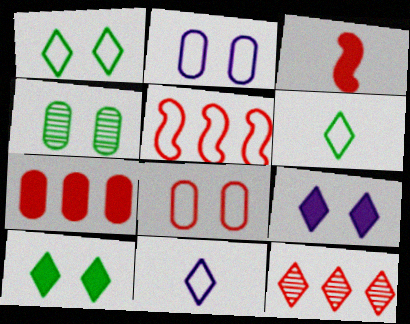[[2, 5, 6], 
[3, 8, 12], 
[5, 7, 12], 
[6, 9, 12], 
[10, 11, 12]]